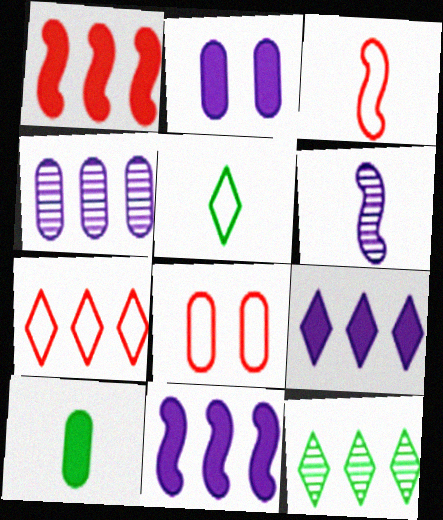[[2, 3, 12], 
[3, 7, 8], 
[4, 8, 10], 
[7, 9, 12]]